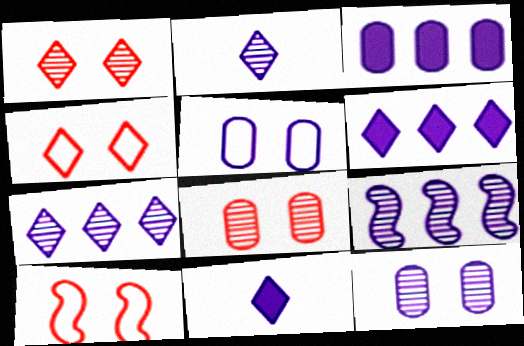[[2, 9, 12], 
[5, 9, 11]]